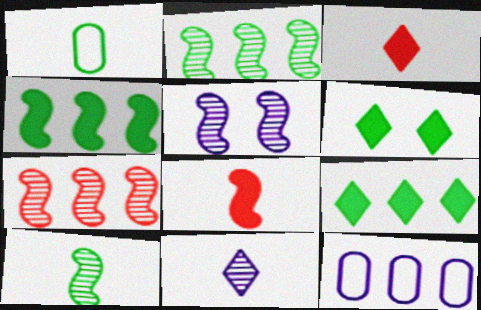[[1, 2, 6], 
[1, 8, 11], 
[5, 7, 10], 
[7, 9, 12]]